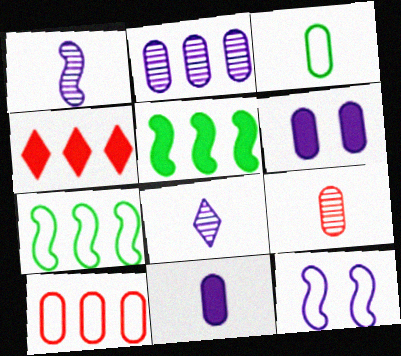[[2, 4, 7], 
[3, 9, 11]]